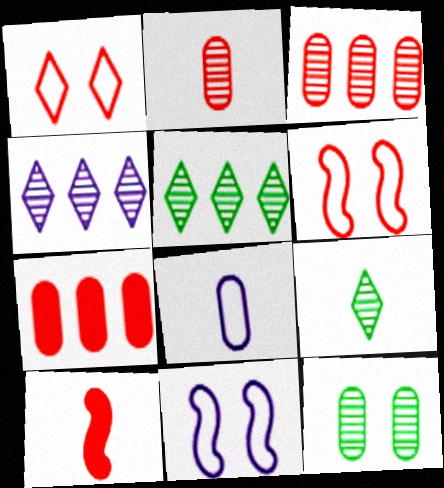[[1, 3, 10], 
[7, 8, 12], 
[7, 9, 11], 
[8, 9, 10]]